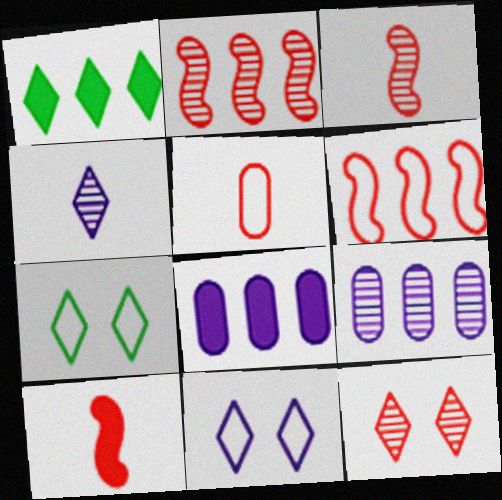[[1, 6, 9], 
[3, 7, 8], 
[7, 9, 10]]